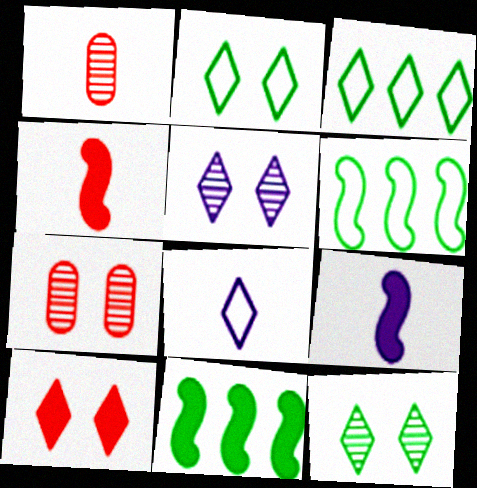[[2, 5, 10], 
[3, 7, 9], 
[7, 8, 11]]